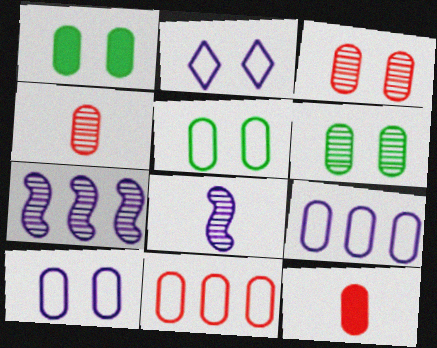[[1, 3, 10], 
[1, 4, 9], 
[1, 5, 6], 
[3, 11, 12], 
[6, 9, 12]]